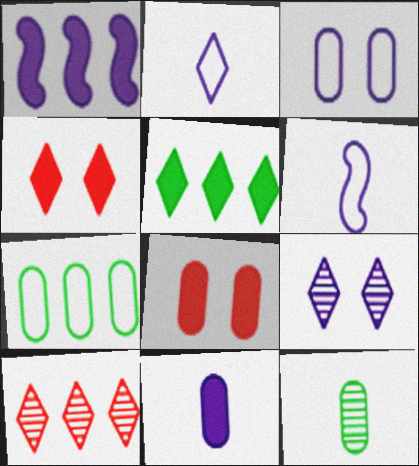[[1, 7, 10]]